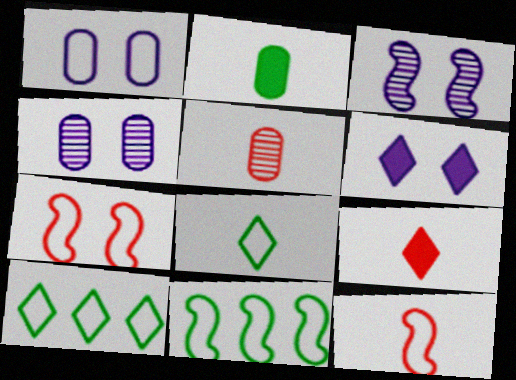[[1, 3, 6], 
[1, 10, 12], 
[4, 9, 11], 
[5, 6, 11], 
[5, 9, 12]]